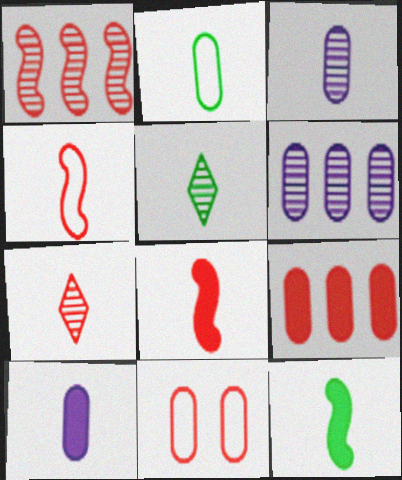[[2, 5, 12], 
[4, 5, 10]]